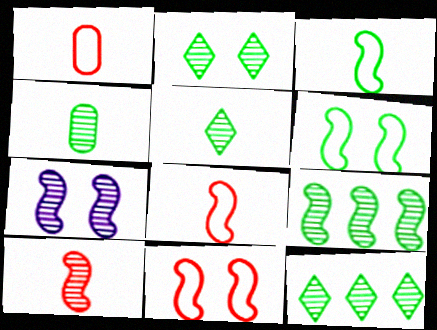[[2, 4, 9], 
[2, 5, 12], 
[7, 9, 10]]